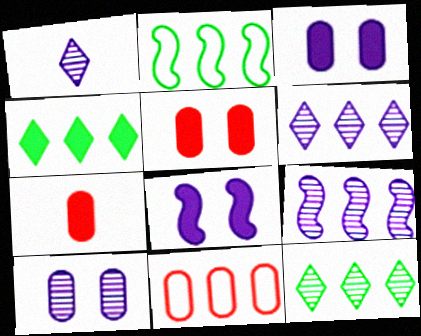[[1, 2, 5], 
[1, 9, 10], 
[4, 7, 8], 
[4, 9, 11]]